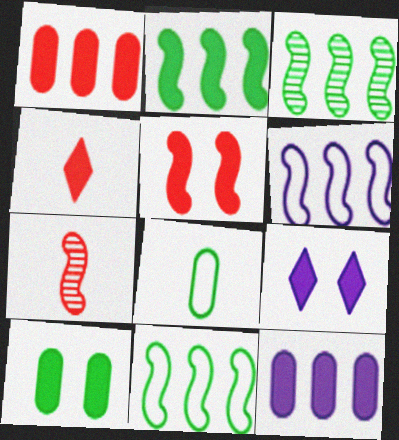[[1, 4, 5], 
[2, 3, 11], 
[5, 9, 10]]